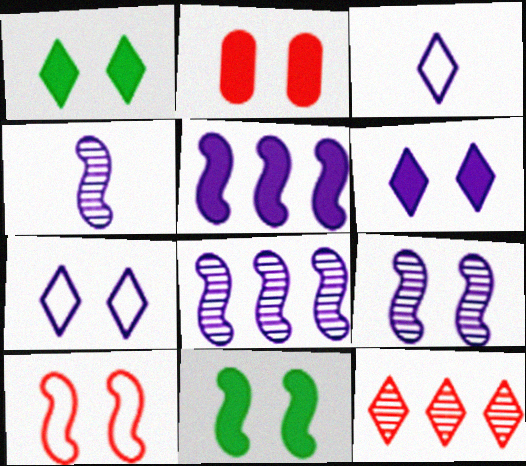[[1, 3, 12], 
[2, 6, 11], 
[4, 8, 9], 
[9, 10, 11]]